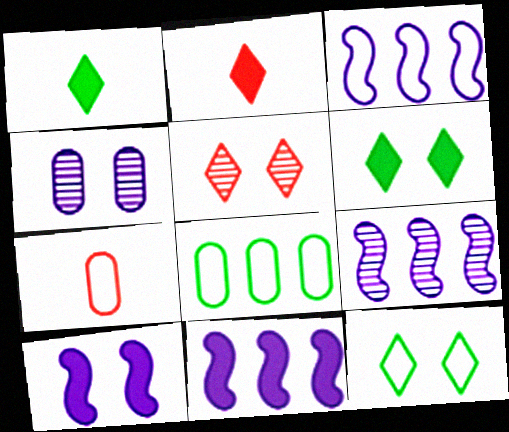[[3, 7, 12], 
[3, 9, 11], 
[6, 7, 9]]